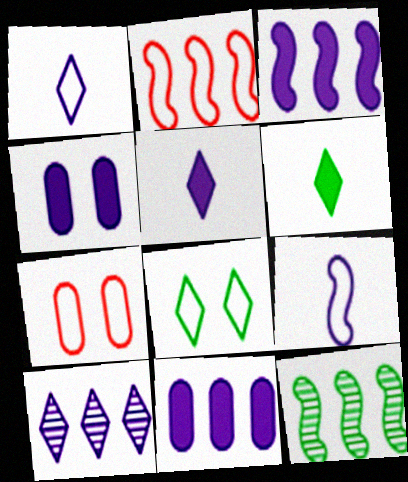[[2, 3, 12], 
[3, 4, 5], 
[4, 9, 10], 
[5, 7, 12]]